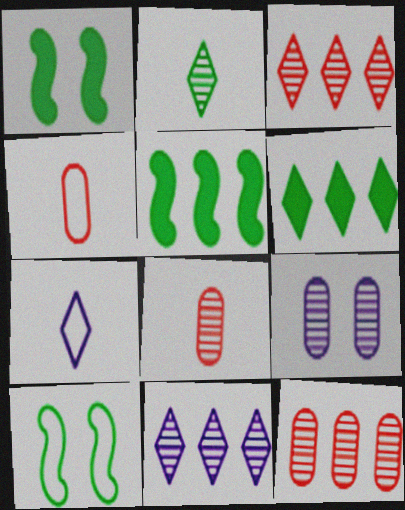[[1, 4, 11], 
[1, 7, 12]]